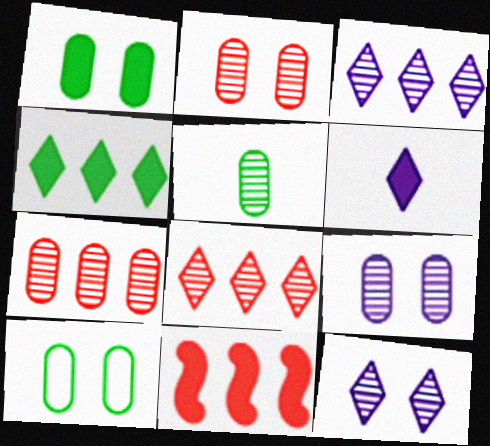[[1, 6, 11], 
[5, 7, 9]]